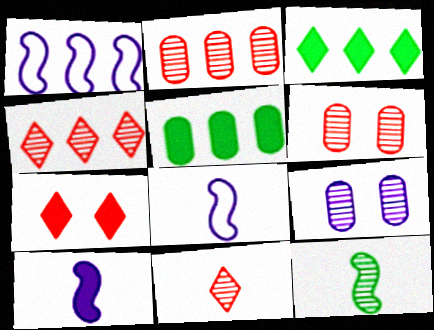[[1, 2, 3], 
[1, 4, 5], 
[3, 6, 8], 
[4, 9, 12], 
[5, 7, 10]]